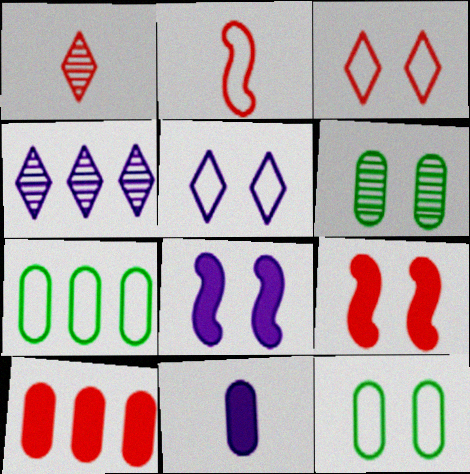[[1, 7, 8], 
[2, 5, 7], 
[3, 6, 8], 
[5, 6, 9]]